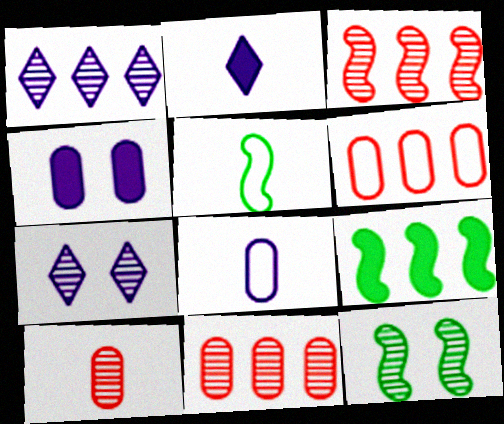[[1, 6, 9], 
[1, 10, 12], 
[2, 5, 10], 
[2, 6, 12], 
[5, 9, 12]]